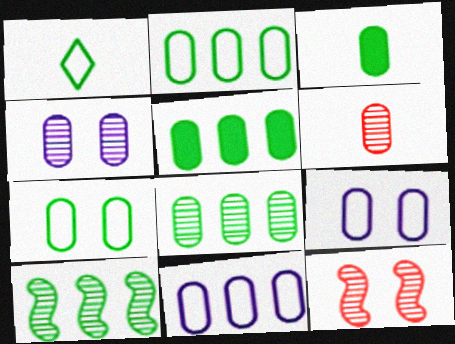[[2, 5, 8], 
[3, 7, 8], 
[4, 6, 8], 
[5, 6, 9]]